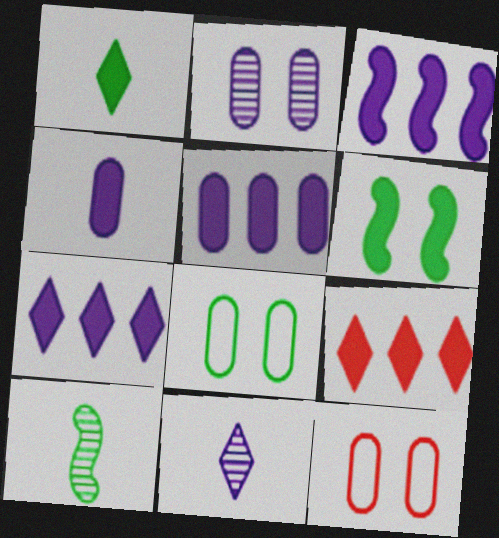[[3, 5, 7], 
[4, 6, 9], 
[7, 10, 12]]